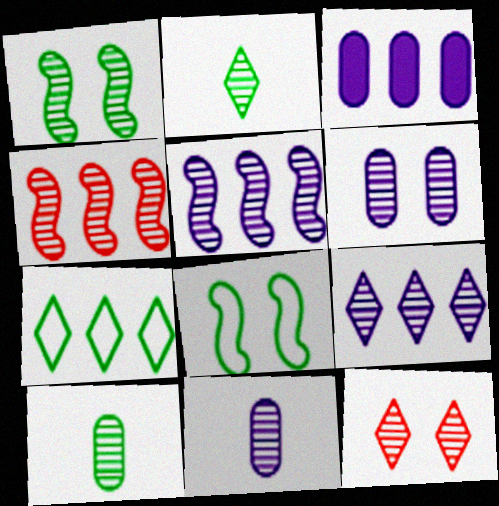[[1, 6, 12], 
[2, 4, 6], 
[2, 9, 12], 
[3, 4, 7], 
[5, 10, 12]]